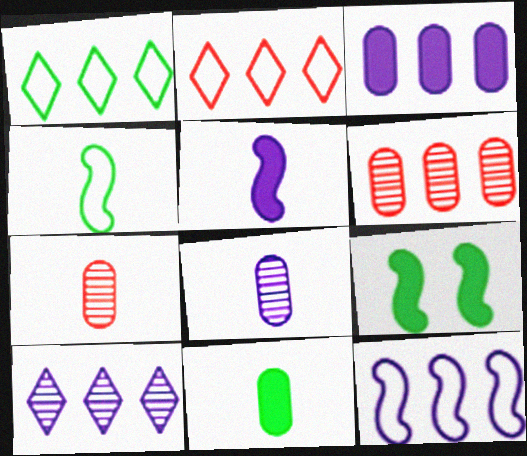[[2, 8, 9], 
[3, 10, 12]]